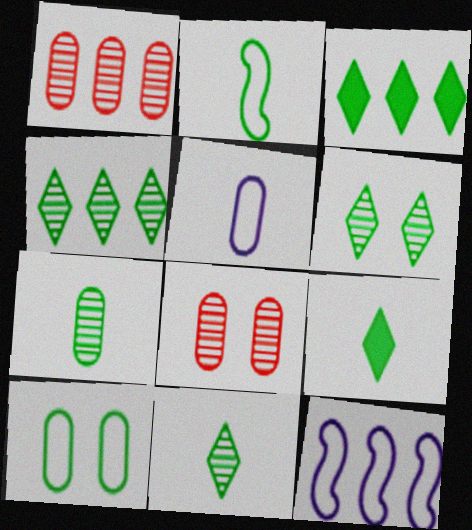[[1, 3, 12], 
[2, 7, 9], 
[4, 6, 11], 
[8, 9, 12]]